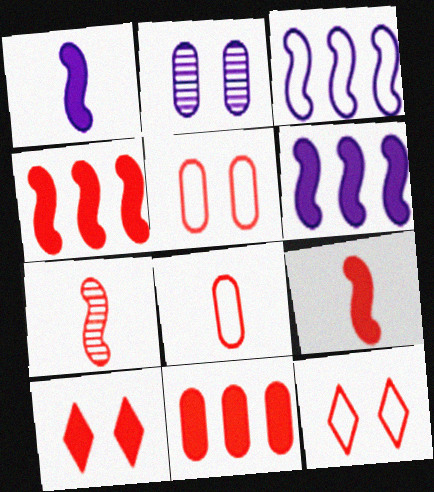[[7, 11, 12], 
[9, 10, 11]]